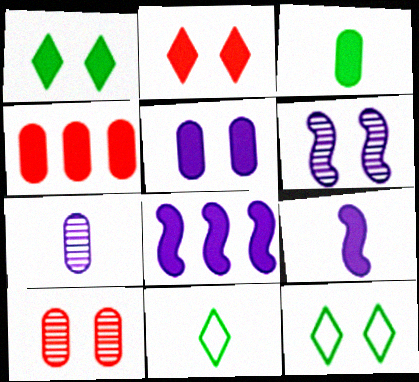[[1, 4, 9], 
[2, 3, 8], 
[3, 4, 5], 
[4, 6, 11], 
[8, 10, 11]]